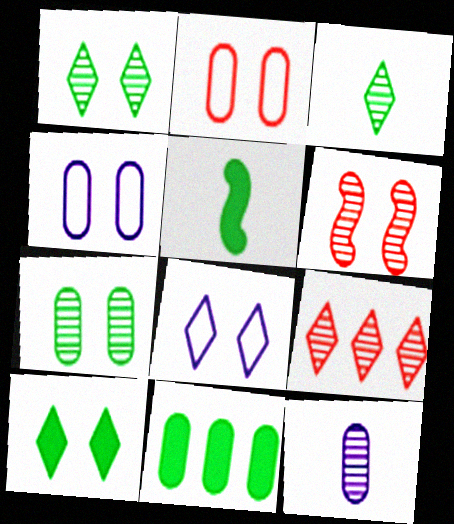[[2, 11, 12], 
[4, 5, 9], 
[4, 6, 10], 
[5, 10, 11]]